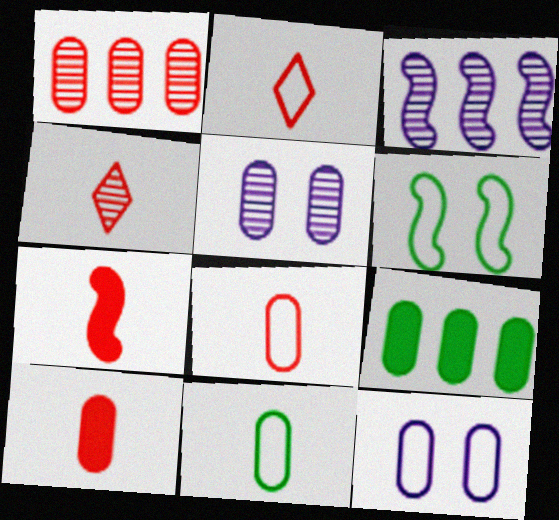[[3, 6, 7], 
[4, 7, 8], 
[5, 8, 9]]